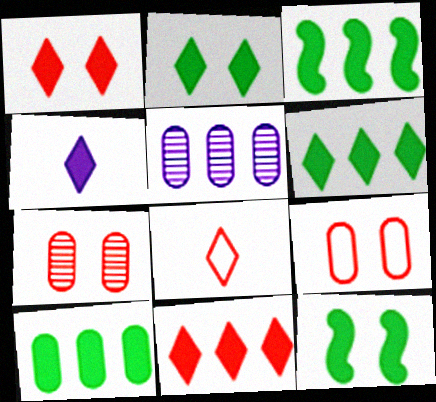[[1, 4, 6], 
[2, 4, 11], 
[3, 6, 10], 
[5, 8, 12]]